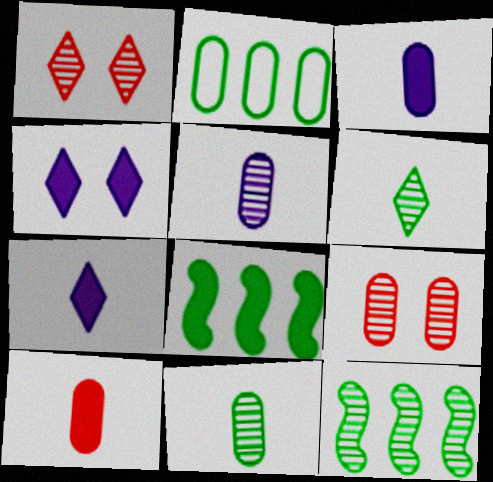[[1, 5, 12], 
[2, 3, 9], 
[4, 8, 10]]